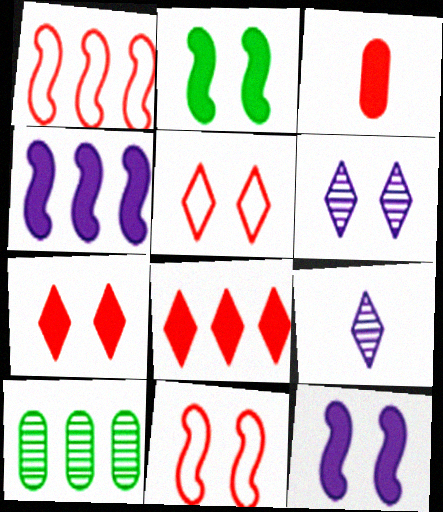[]